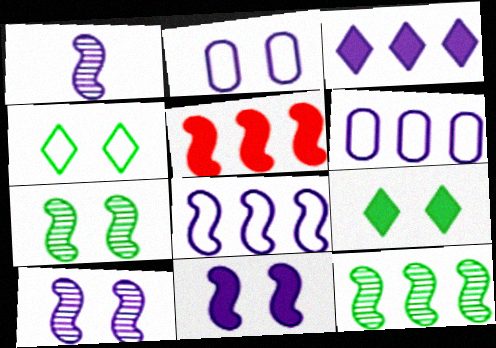[[1, 2, 3], 
[1, 8, 11], 
[5, 8, 12]]